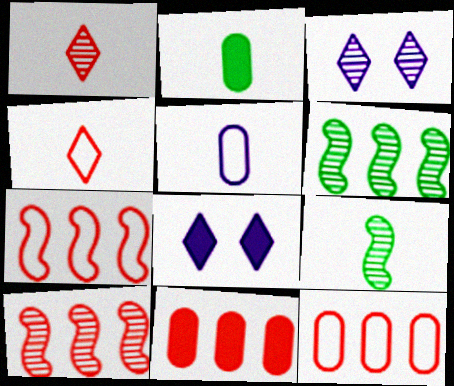[[2, 3, 7], 
[8, 9, 12]]